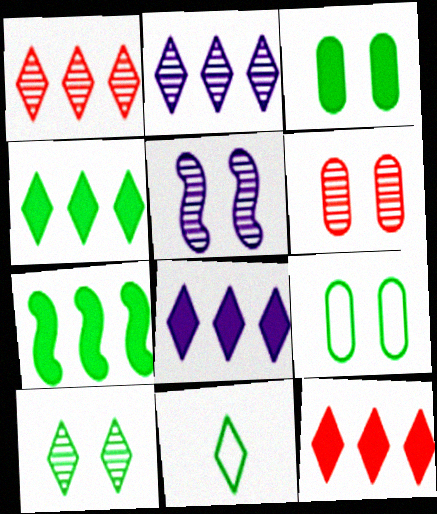[[4, 8, 12], 
[4, 10, 11], 
[5, 6, 10]]